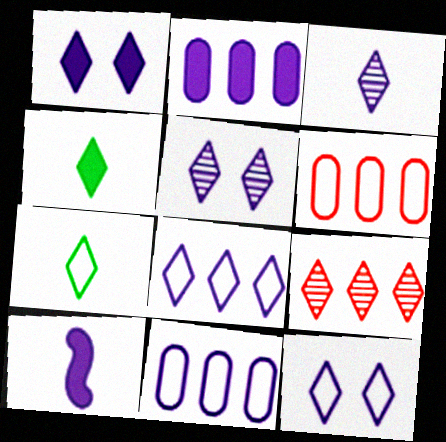[[1, 2, 10], 
[1, 3, 8], 
[1, 5, 12], 
[1, 7, 9], 
[4, 9, 12], 
[5, 10, 11]]